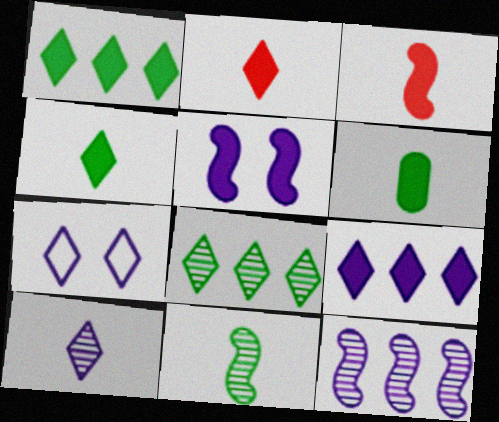[[2, 7, 8], 
[7, 9, 10]]